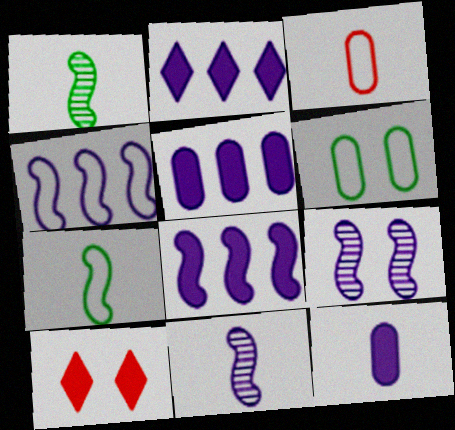[[2, 5, 8], 
[6, 9, 10]]